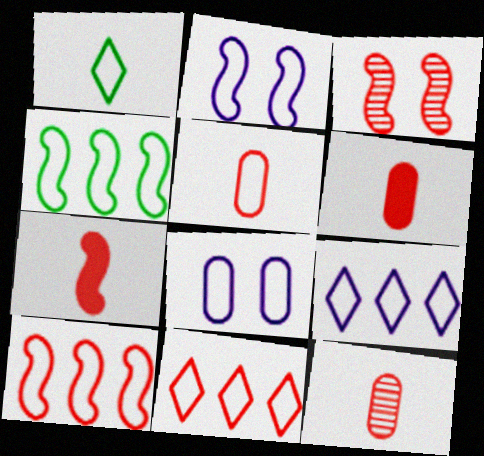[[1, 8, 10], 
[3, 6, 11], 
[3, 7, 10], 
[5, 6, 12]]